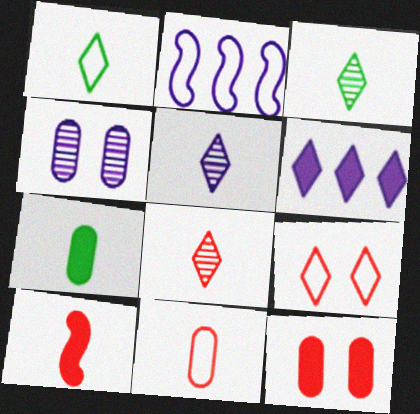[[2, 3, 12], 
[3, 5, 8], 
[3, 6, 9], 
[8, 10, 11]]